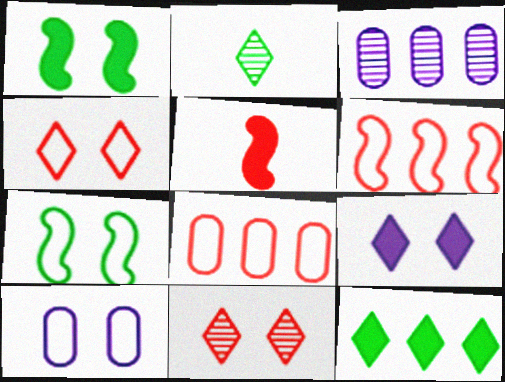[[1, 10, 11], 
[3, 6, 12], 
[4, 7, 10], 
[5, 8, 11]]